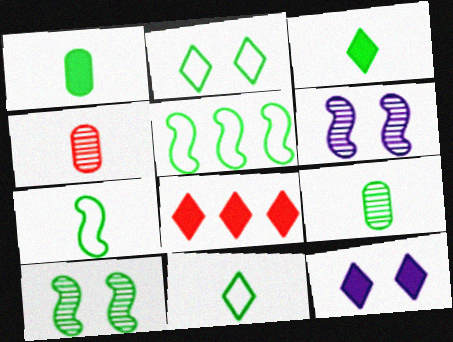[[3, 7, 9], 
[3, 8, 12], 
[4, 5, 12]]